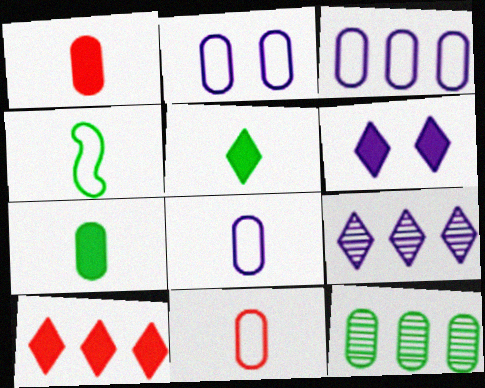[[1, 2, 12], 
[2, 3, 8], 
[5, 6, 10]]